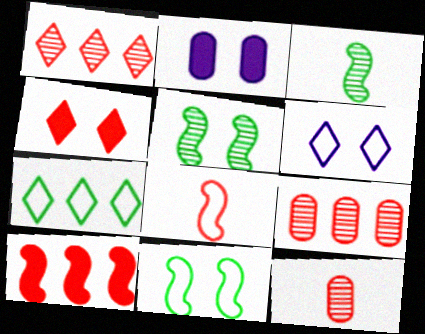[[4, 8, 9]]